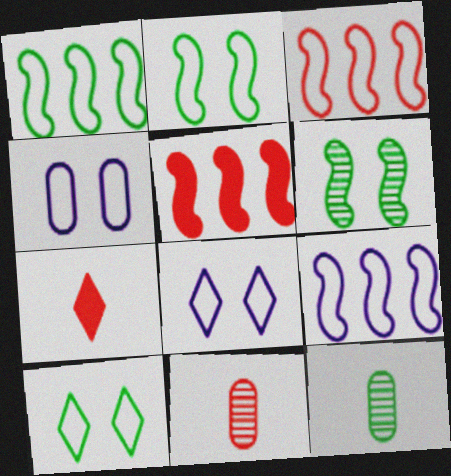[[1, 3, 9], 
[5, 8, 12]]